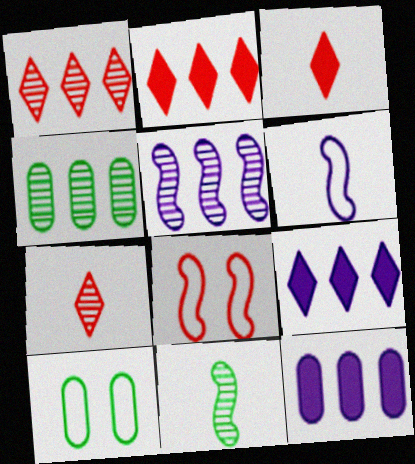[[1, 4, 5], 
[3, 5, 10]]